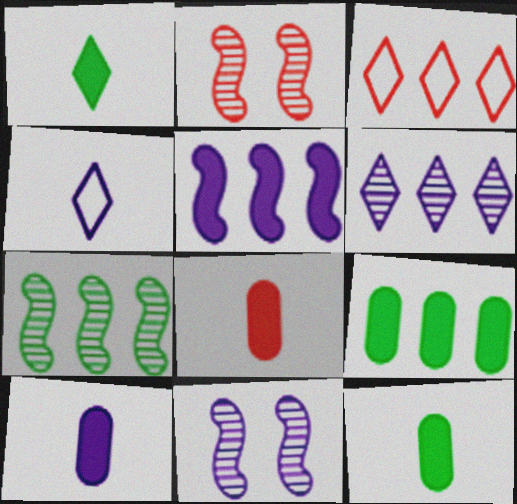[[2, 3, 8], 
[2, 4, 9], 
[3, 11, 12], 
[8, 10, 12]]